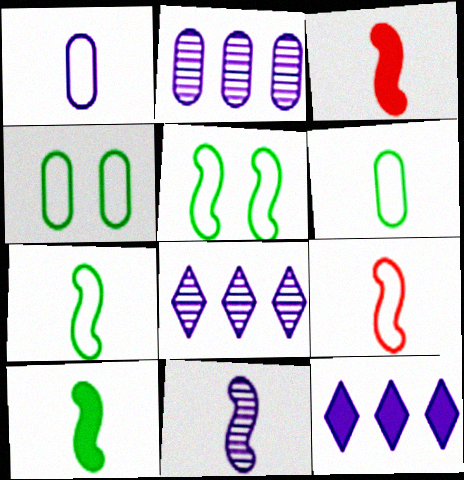[[3, 4, 8], 
[3, 7, 11], 
[9, 10, 11]]